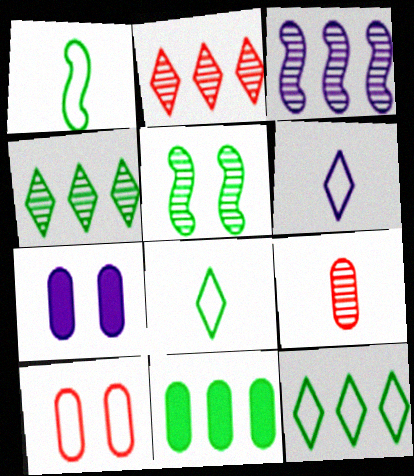[[1, 2, 7], 
[3, 6, 7], 
[5, 8, 11]]